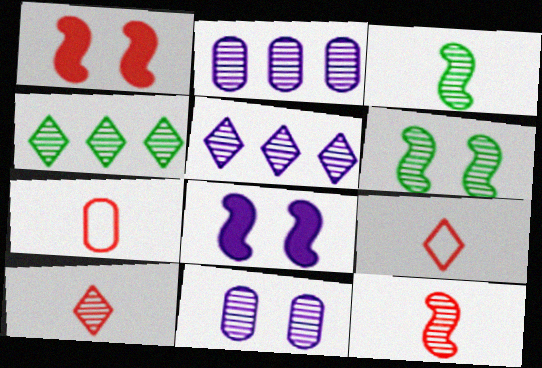[[2, 6, 10], 
[4, 7, 8], 
[4, 11, 12]]